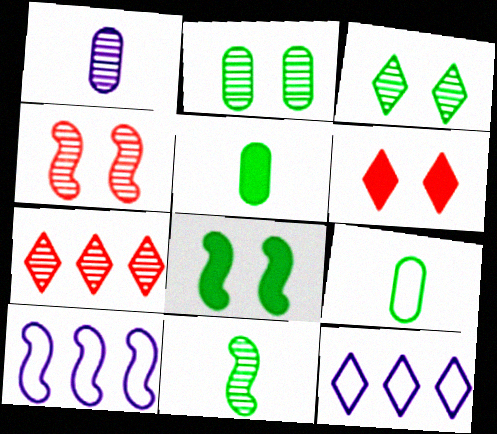[[4, 5, 12]]